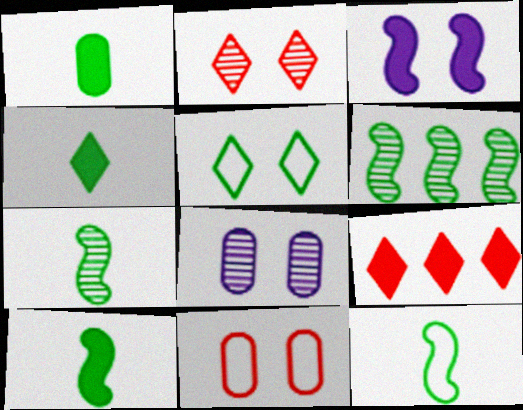[[1, 3, 9], 
[1, 4, 10], 
[1, 5, 6], 
[7, 10, 12], 
[8, 9, 12]]